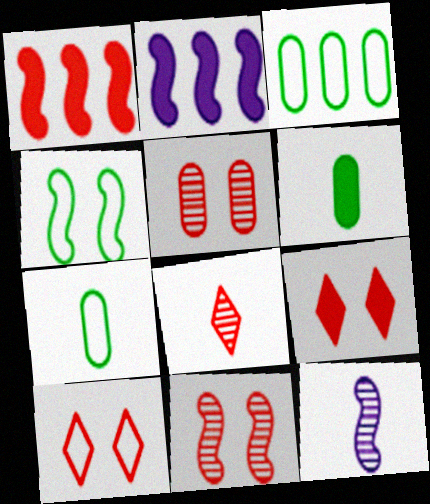[[1, 4, 12], 
[2, 6, 9], 
[3, 9, 12]]